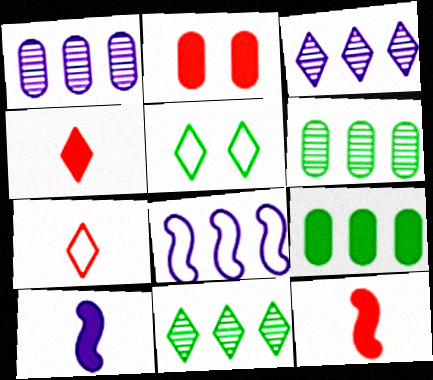[[1, 5, 12], 
[3, 4, 5]]